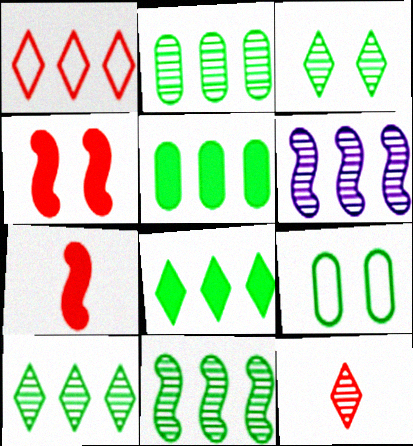[[1, 5, 6], 
[2, 10, 11]]